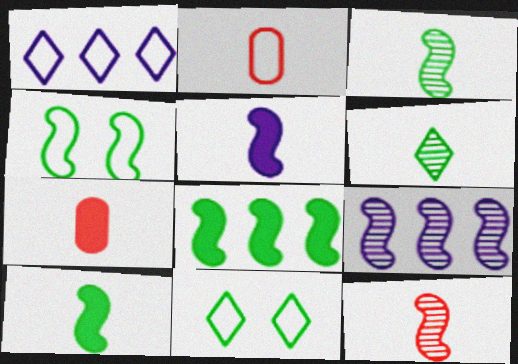[[1, 2, 4], 
[2, 5, 6], 
[3, 4, 8], 
[7, 9, 11]]